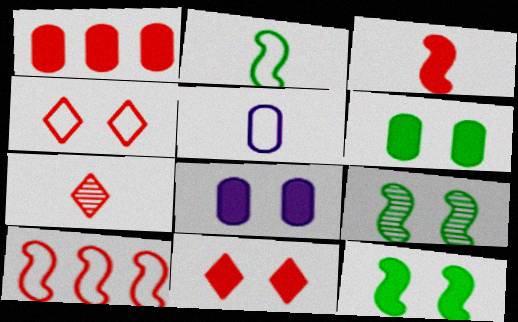[[1, 3, 11], 
[4, 8, 9], 
[8, 11, 12]]